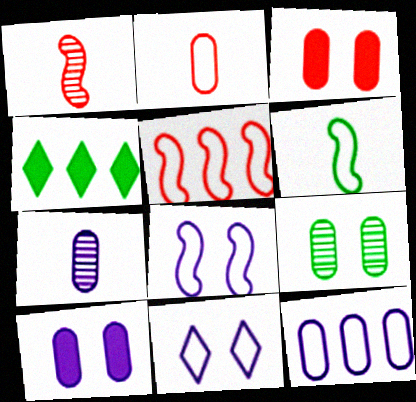[[4, 6, 9], 
[5, 6, 8], 
[7, 10, 12]]